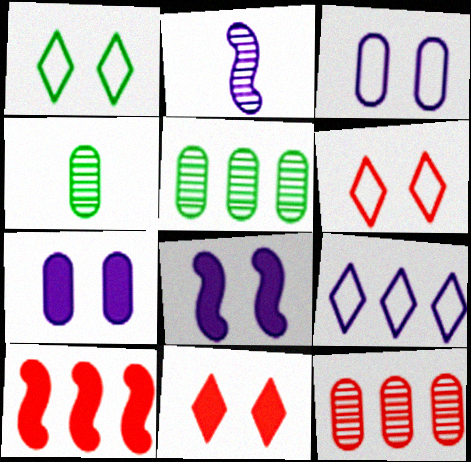[[2, 7, 9], 
[5, 9, 10]]